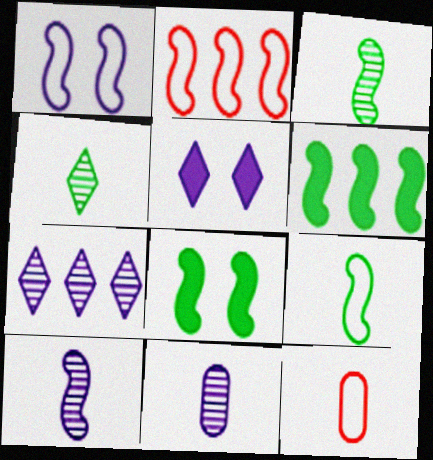[[1, 2, 9], 
[2, 8, 10], 
[7, 8, 12]]